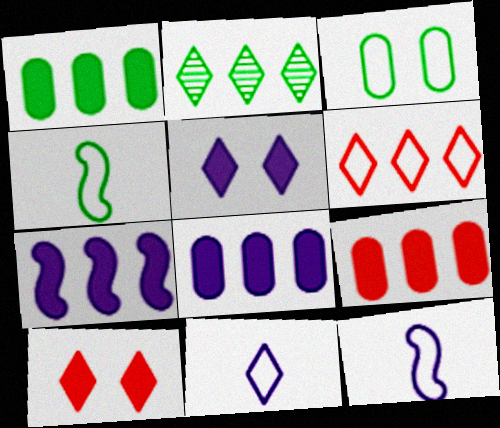[[1, 8, 9], 
[2, 10, 11], 
[3, 6, 12]]